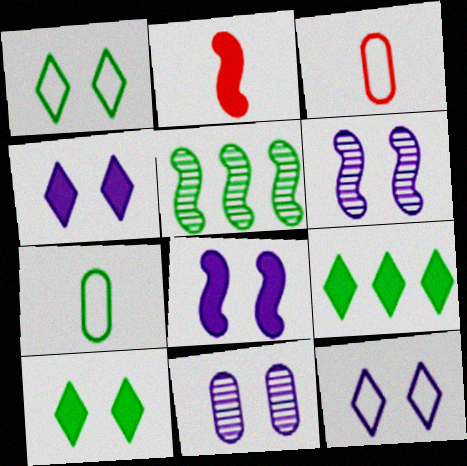[[3, 4, 5], 
[3, 6, 9], 
[5, 7, 10], 
[8, 11, 12]]